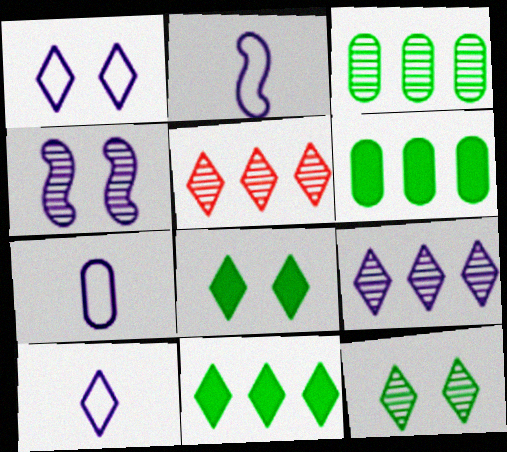[[2, 7, 10], 
[5, 8, 10]]